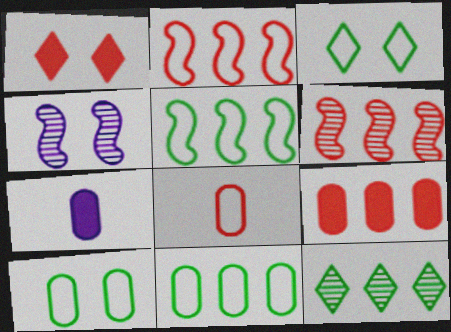[[1, 4, 10], 
[1, 6, 8], 
[3, 6, 7]]